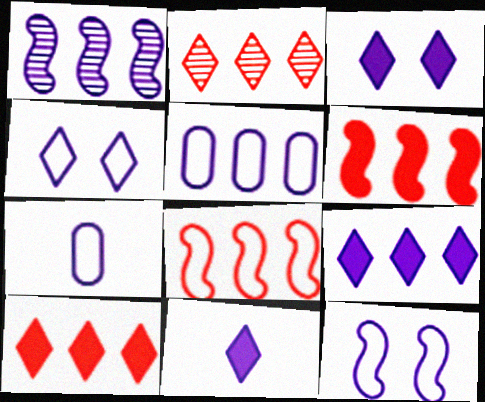[[1, 3, 7], 
[1, 5, 9], 
[3, 9, 11]]